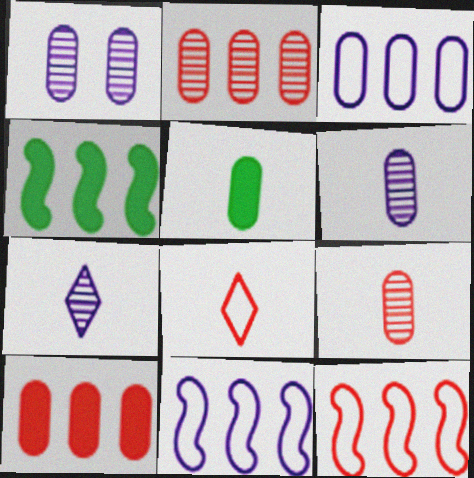[[1, 4, 8]]